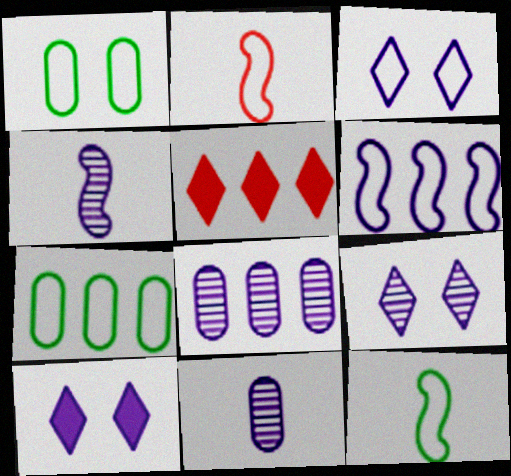[[1, 4, 5], 
[2, 3, 7], 
[3, 9, 10], 
[4, 8, 9], 
[6, 10, 11]]